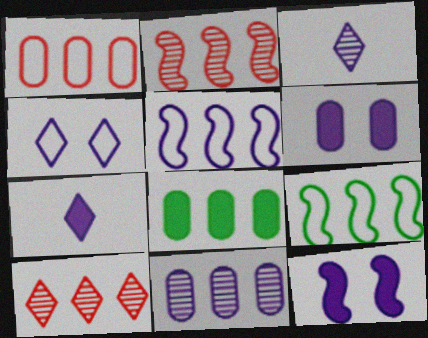[[1, 8, 11], 
[3, 5, 6], 
[5, 8, 10]]